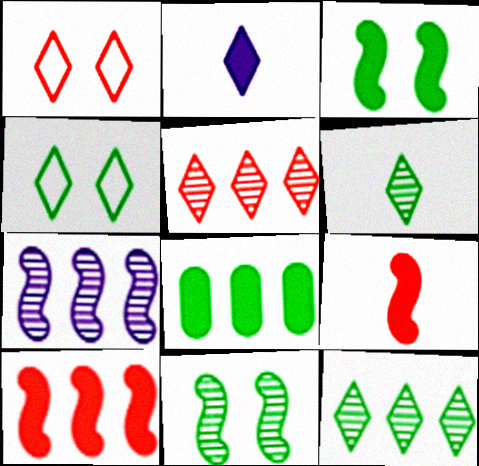[[1, 2, 12], 
[2, 4, 5]]